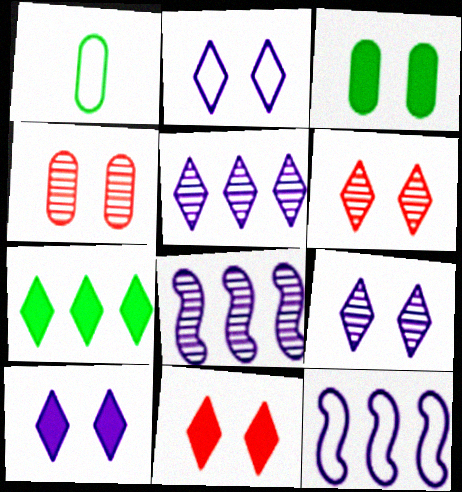[[1, 8, 11], 
[2, 9, 10]]